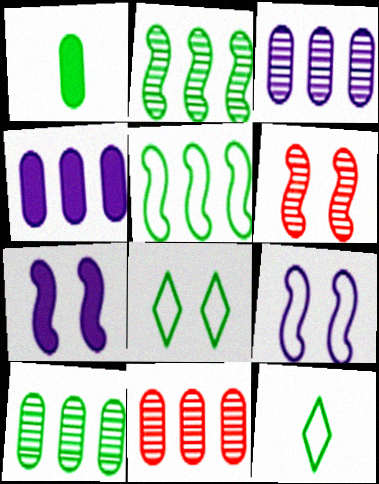[[1, 2, 8], 
[3, 10, 11], 
[4, 6, 12], 
[7, 11, 12]]